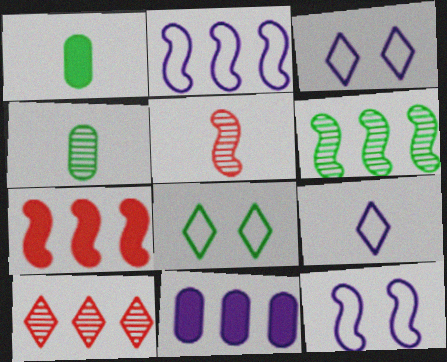[[1, 5, 9], 
[1, 6, 8], 
[1, 10, 12], 
[2, 6, 7], 
[3, 4, 7], 
[5, 8, 11]]